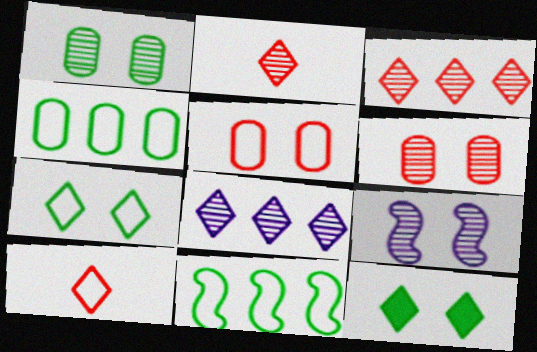[[5, 9, 12], 
[8, 10, 12]]